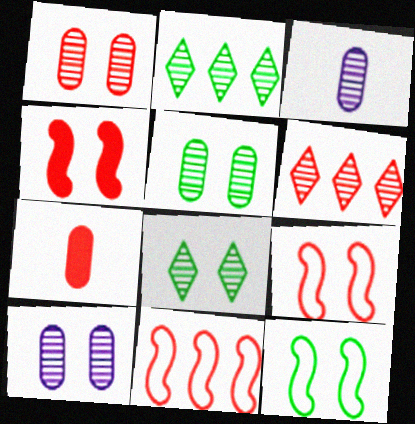[[1, 5, 10], 
[6, 7, 9]]